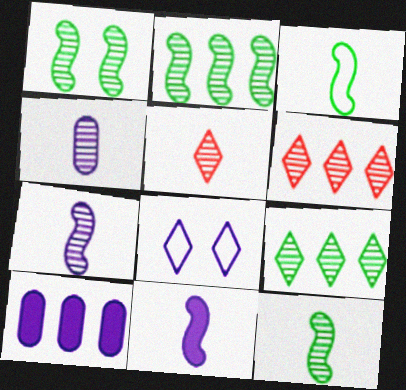[[1, 2, 12], 
[1, 4, 6], 
[4, 5, 12], 
[7, 8, 10]]